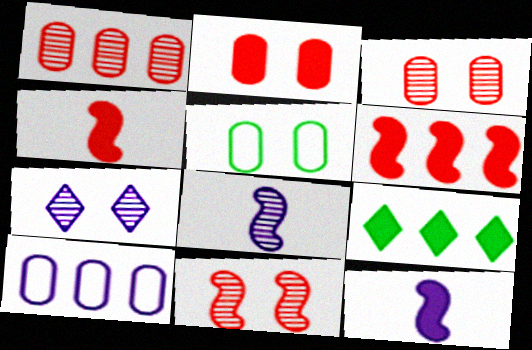[[2, 9, 12], 
[7, 10, 12]]